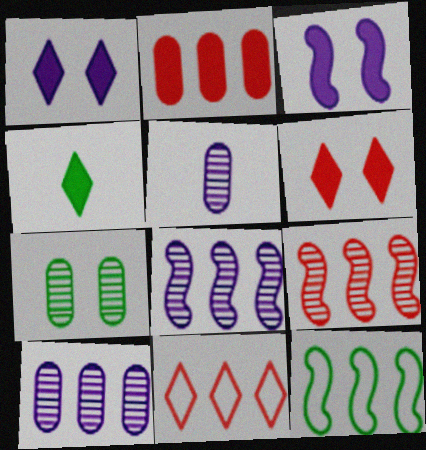[[2, 3, 4], 
[2, 9, 11], 
[4, 7, 12], 
[5, 6, 12]]